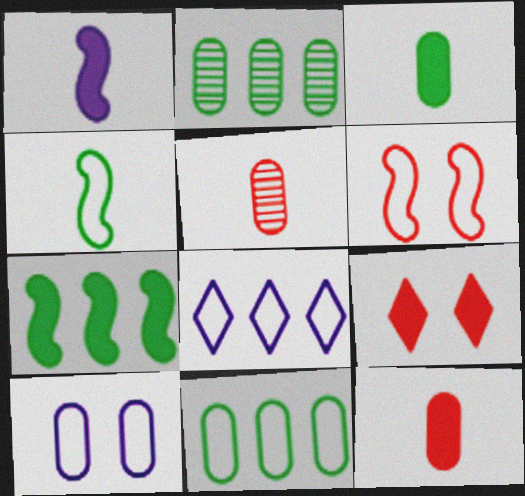[[2, 10, 12]]